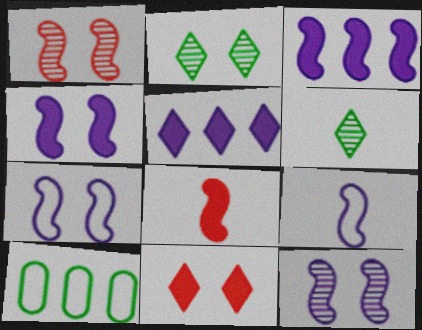[[3, 9, 12], 
[4, 7, 12]]